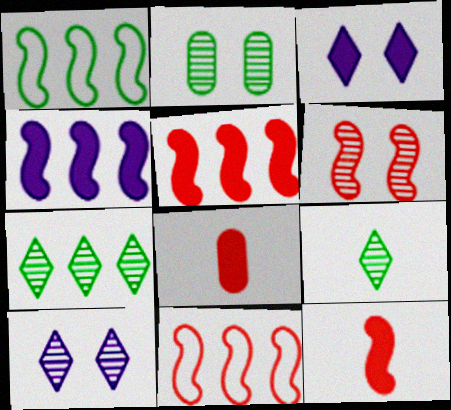[[1, 8, 10], 
[2, 6, 10], 
[6, 11, 12]]